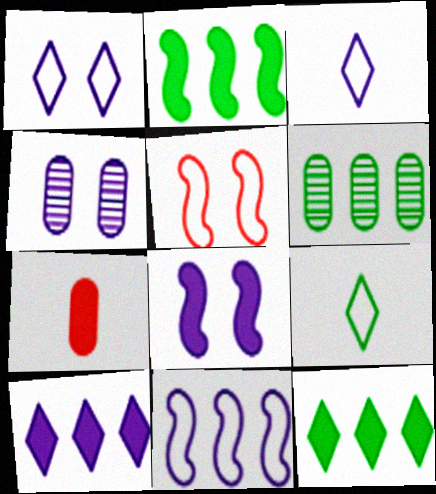[[1, 4, 8], 
[7, 8, 12]]